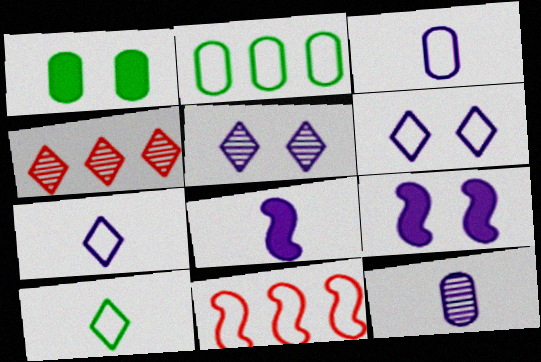[[7, 8, 12]]